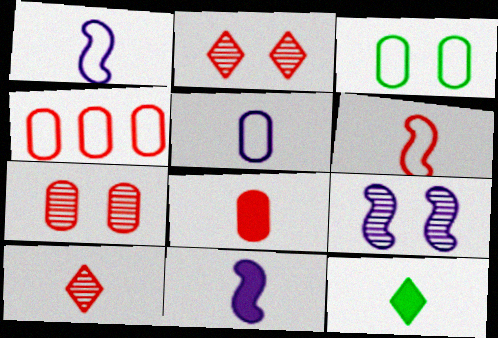[[3, 4, 5], 
[4, 7, 8], 
[4, 9, 12], 
[6, 8, 10], 
[8, 11, 12]]